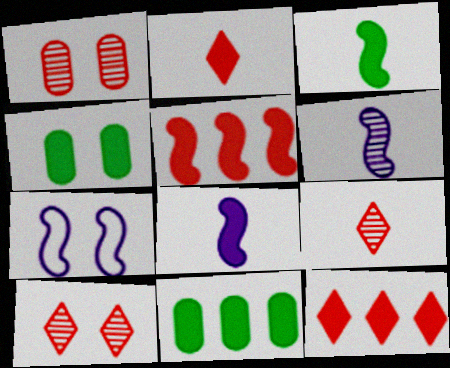[[4, 7, 10], 
[4, 8, 12], 
[7, 9, 11]]